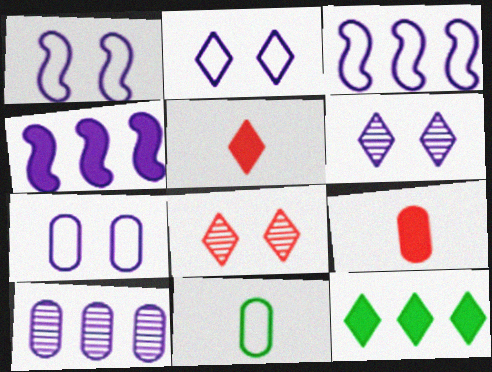[[1, 2, 7], 
[4, 8, 11]]